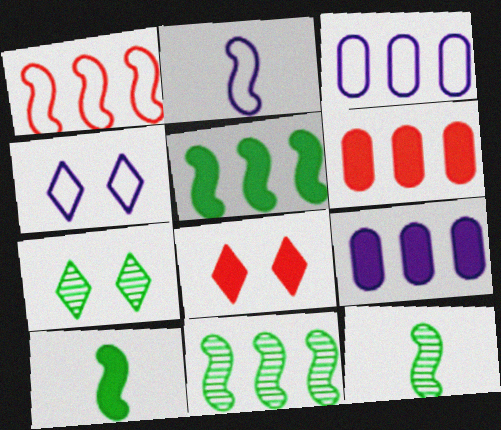[[2, 3, 4], 
[2, 6, 7], 
[3, 8, 12], 
[4, 6, 12], 
[4, 7, 8], 
[8, 9, 10]]